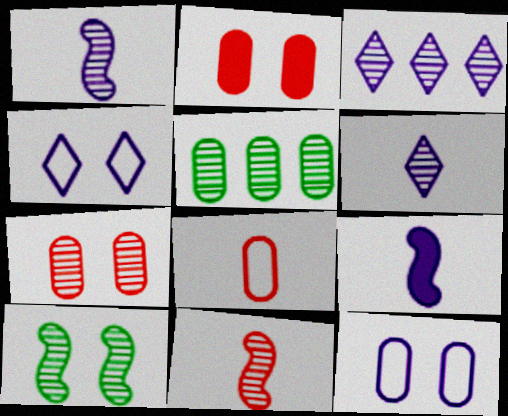[[2, 4, 10], 
[3, 9, 12]]